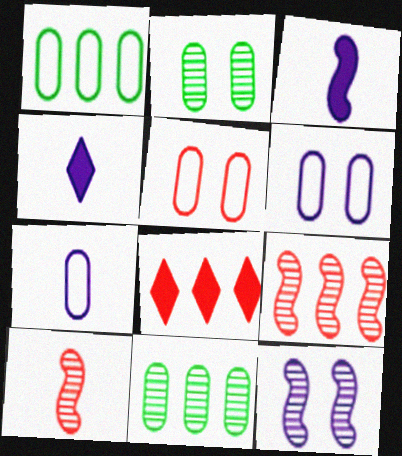[[1, 5, 7], 
[5, 8, 10]]